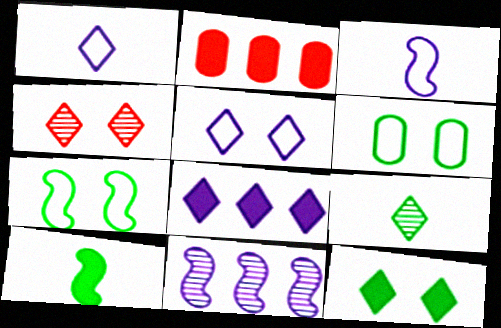[[4, 5, 12]]